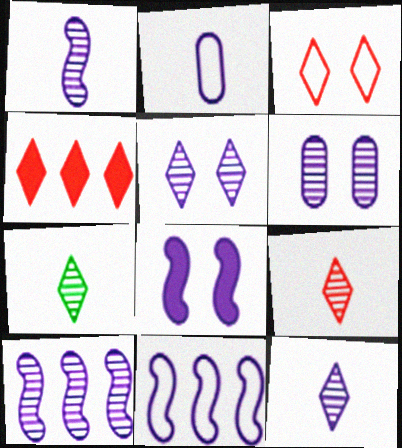[[1, 8, 11], 
[3, 4, 9], 
[6, 10, 12], 
[7, 9, 12]]